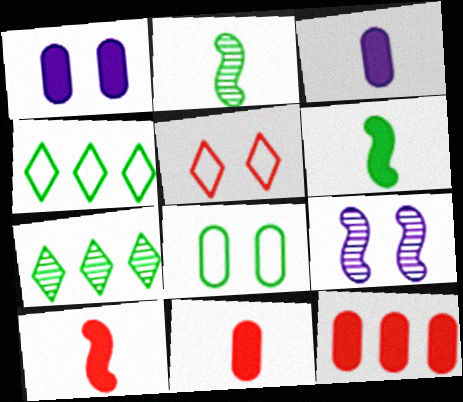[[4, 9, 11], 
[6, 7, 8]]